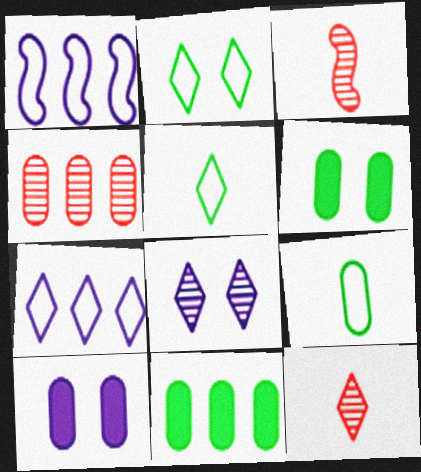[[1, 6, 12], 
[3, 6, 7], 
[4, 9, 10]]